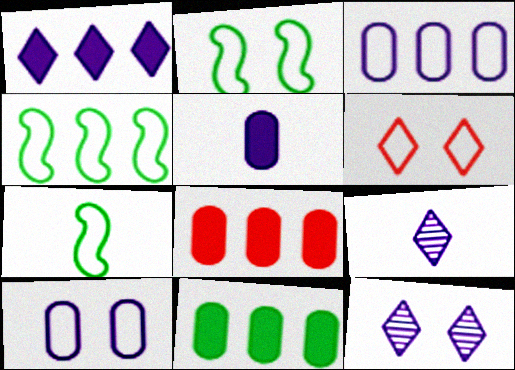[[2, 4, 7], 
[2, 6, 10], 
[2, 8, 9], 
[3, 6, 7], 
[7, 8, 12]]